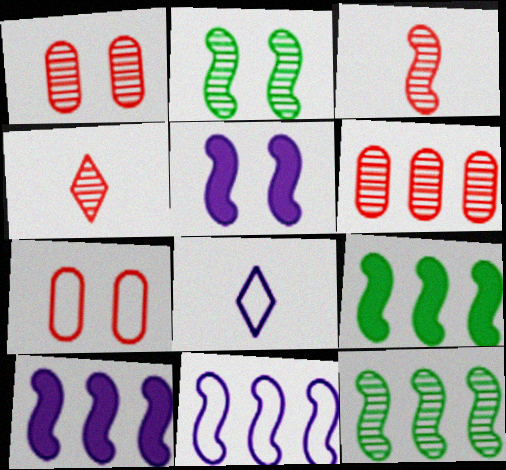[[1, 8, 9]]